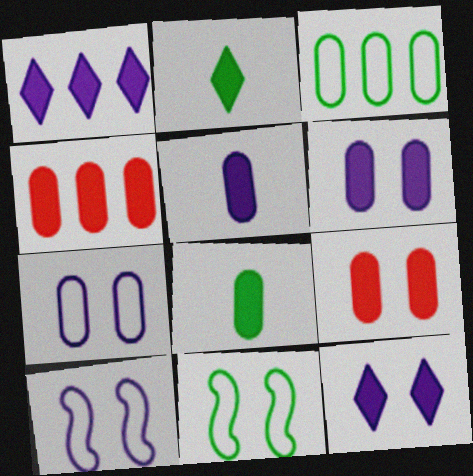[[4, 6, 8]]